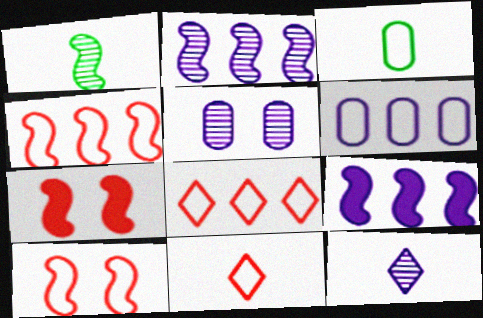[[1, 9, 10], 
[2, 5, 12]]